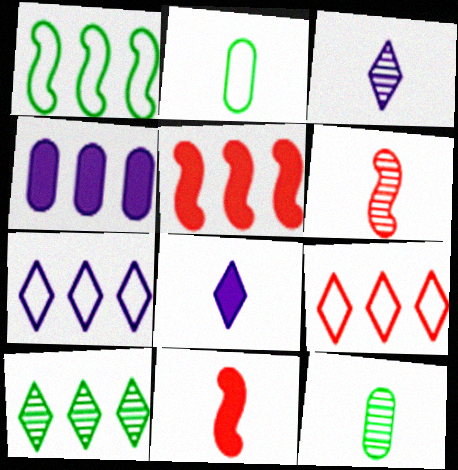[[2, 3, 11], 
[2, 6, 8], 
[3, 6, 12]]